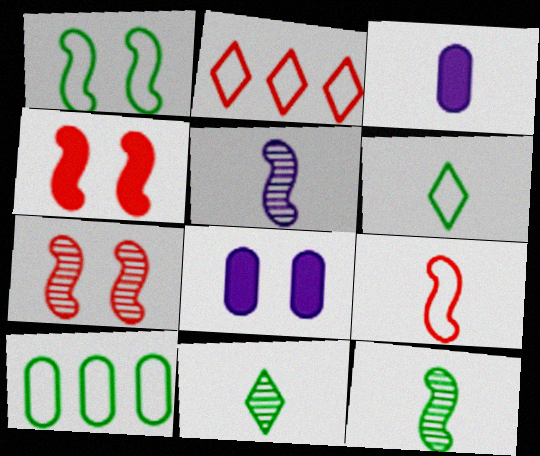[[1, 6, 10], 
[2, 8, 12], 
[3, 9, 11]]